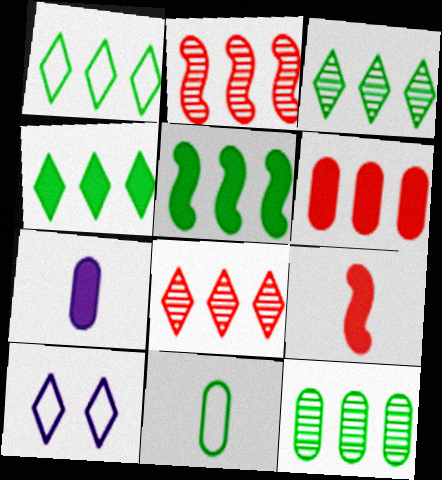[[1, 3, 4], 
[1, 5, 12], 
[9, 10, 12]]